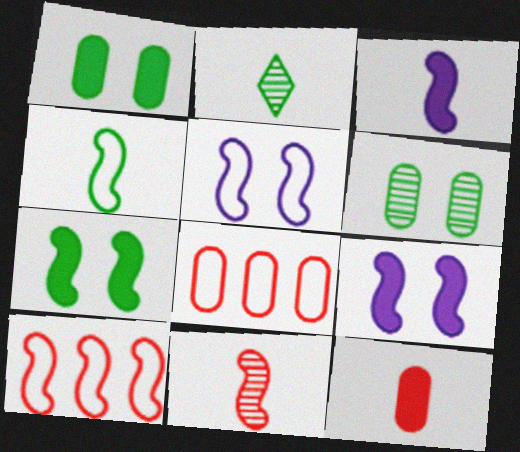[[2, 8, 9], 
[3, 4, 11], 
[4, 5, 10]]